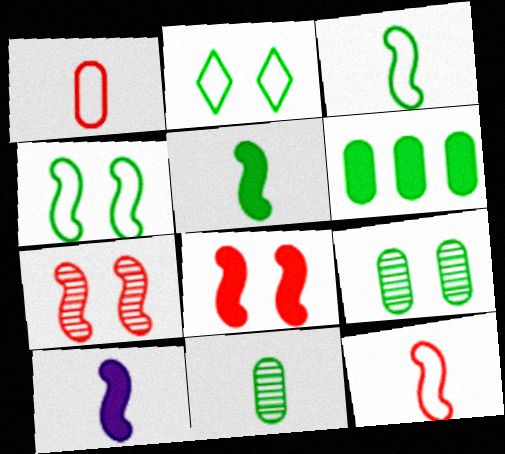[]